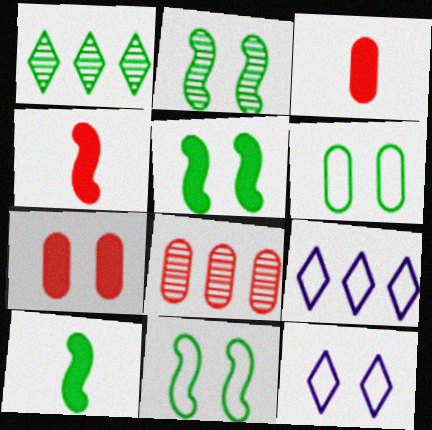[[1, 6, 10], 
[2, 3, 9], 
[2, 5, 11], 
[2, 7, 12], 
[8, 10, 12]]